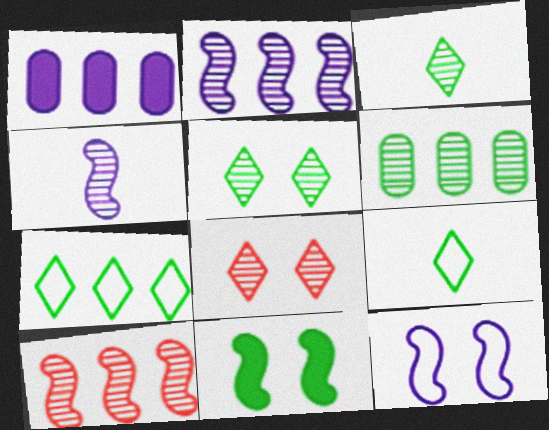[[1, 7, 10], 
[4, 6, 8], 
[6, 9, 11]]